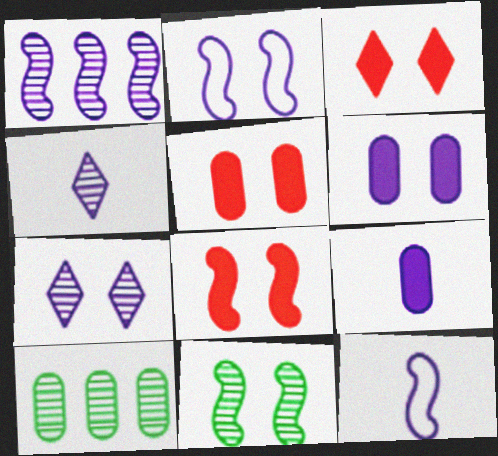[[2, 6, 7], 
[2, 8, 11], 
[3, 5, 8], 
[3, 10, 12], 
[4, 9, 12]]